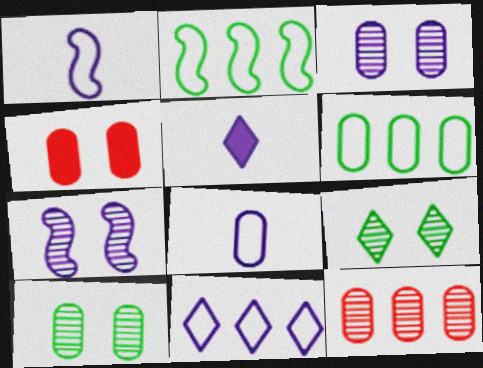[]